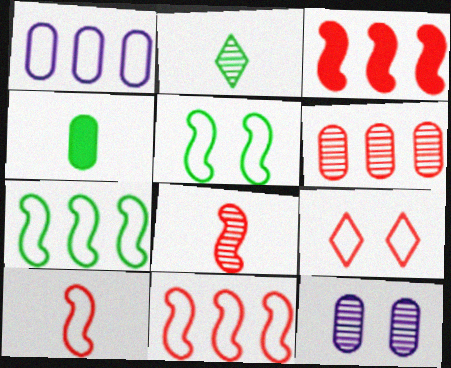[]